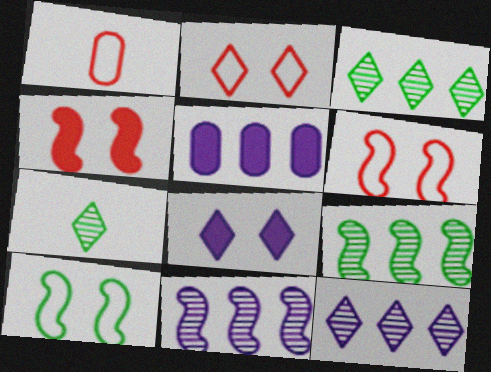[[1, 8, 9], 
[5, 6, 7]]